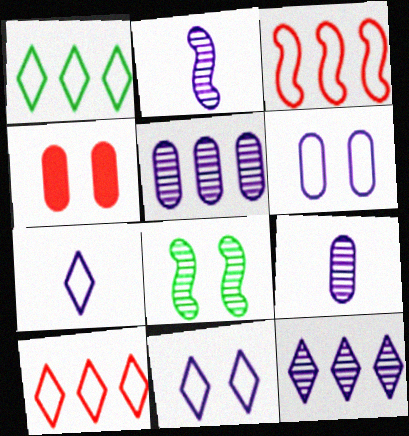[[1, 2, 4], 
[4, 8, 11]]